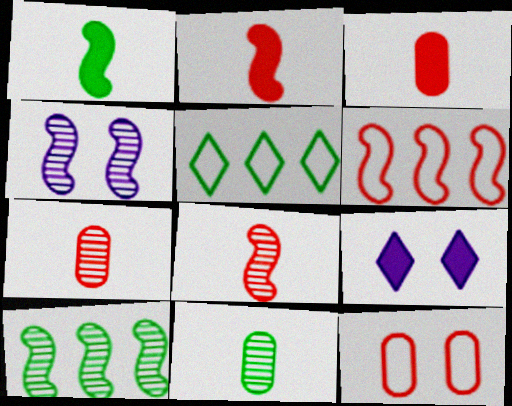[[1, 4, 6], 
[3, 4, 5], 
[4, 8, 10], 
[6, 9, 11]]